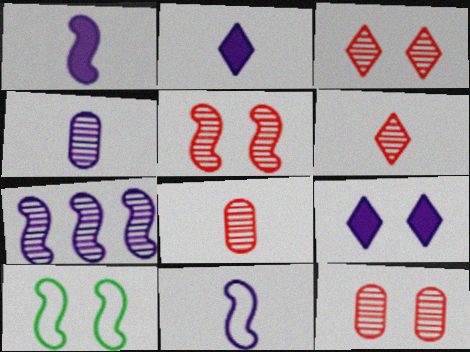[[2, 4, 11], 
[3, 5, 12], 
[9, 10, 12]]